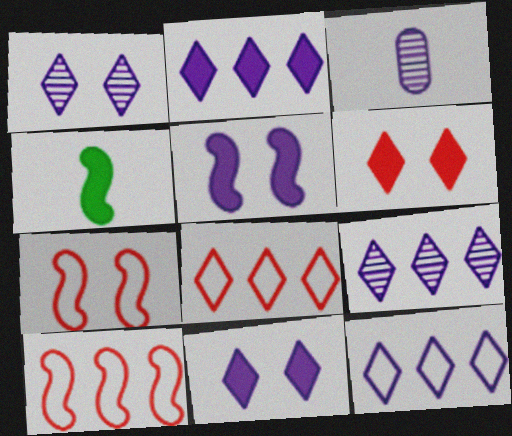[[2, 9, 12], 
[3, 5, 12]]